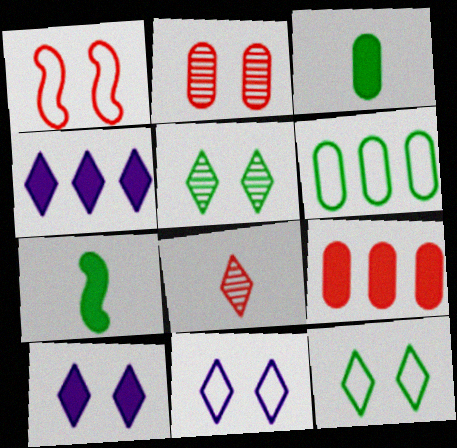[[1, 8, 9], 
[4, 8, 12], 
[5, 6, 7], 
[7, 9, 10]]